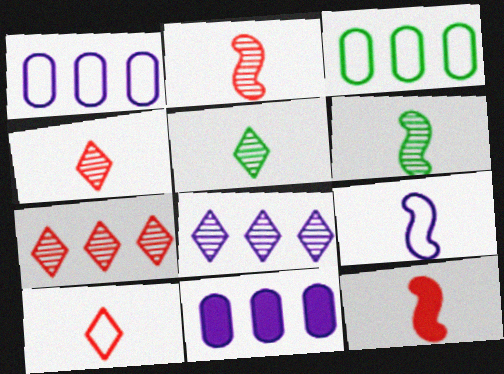[[6, 9, 12]]